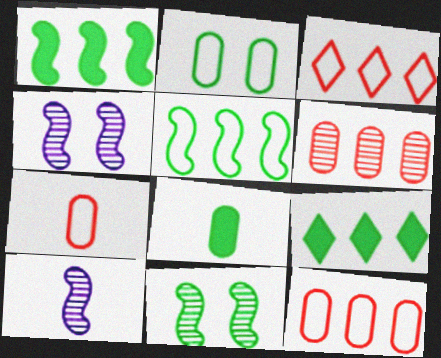[[3, 4, 8], 
[4, 7, 9]]